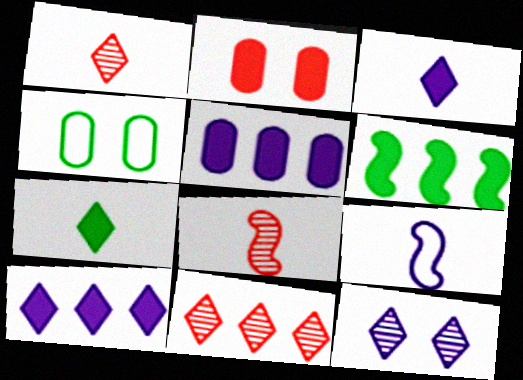[[2, 3, 6], 
[4, 8, 10], 
[5, 9, 12]]